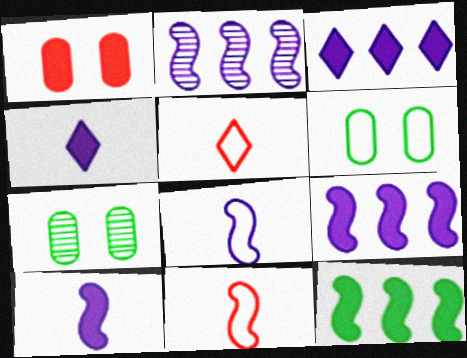[[1, 4, 12], 
[3, 7, 11], 
[5, 7, 9]]